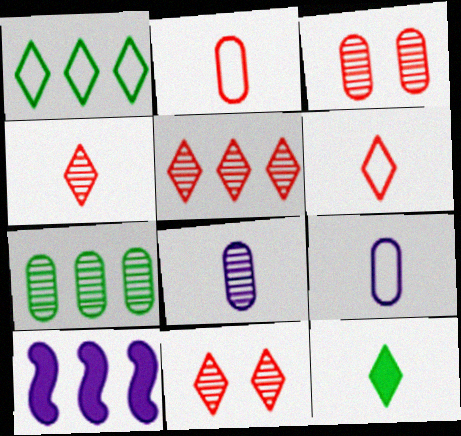[[3, 7, 8], 
[4, 5, 11]]